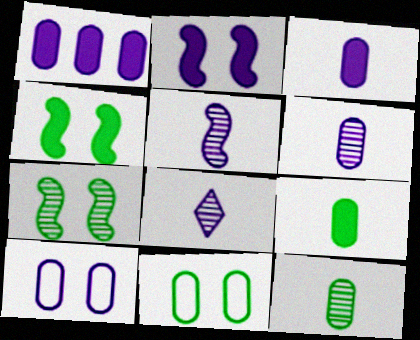[[1, 6, 10], 
[5, 6, 8]]